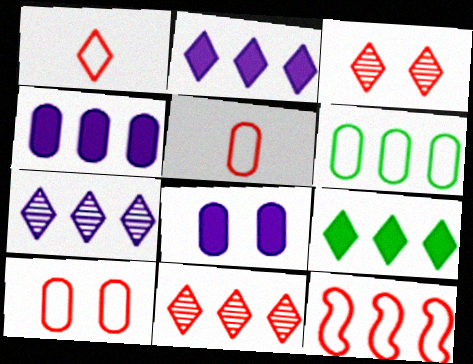[[1, 10, 12]]